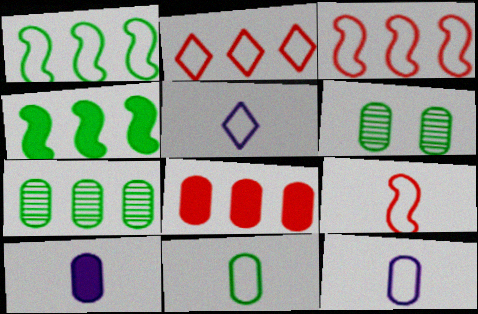[[5, 9, 11], 
[6, 8, 12]]